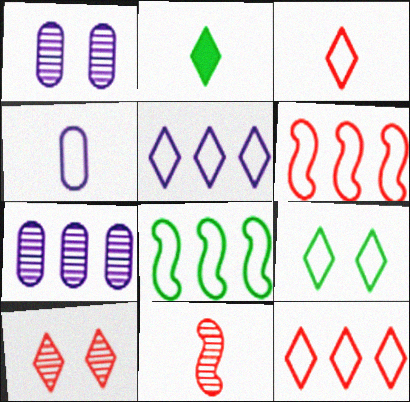[[1, 2, 6], 
[2, 4, 11], 
[2, 5, 10], 
[3, 5, 9], 
[4, 6, 9]]